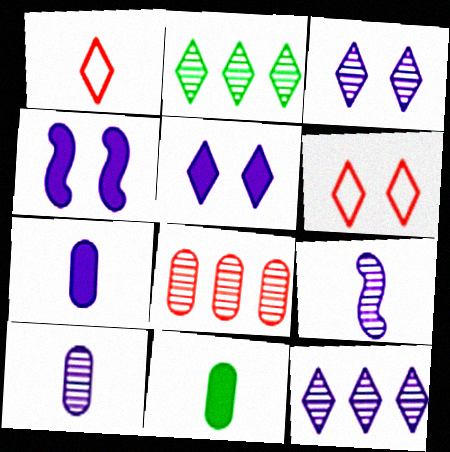[[1, 2, 5], 
[1, 9, 11]]